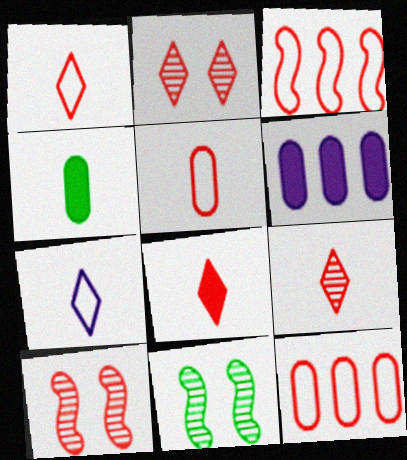[[1, 6, 11], 
[1, 8, 9], 
[8, 10, 12]]